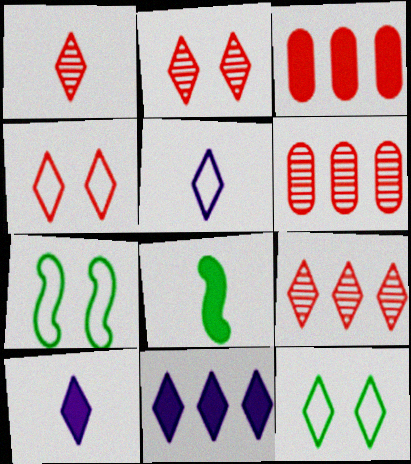[[1, 2, 9], 
[1, 11, 12], 
[6, 7, 10], 
[9, 10, 12]]